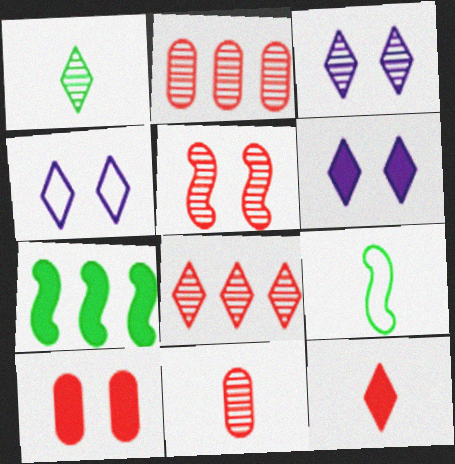[[1, 3, 8], 
[2, 6, 9], 
[3, 4, 6], 
[4, 7, 11], 
[5, 8, 11]]